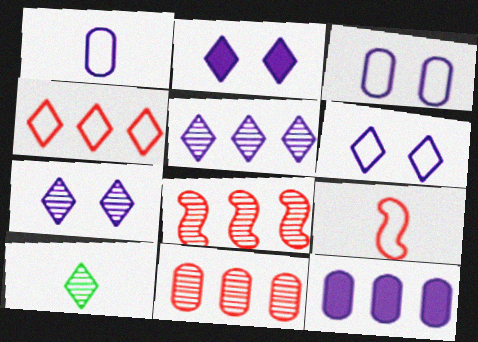[[2, 4, 10], 
[2, 6, 7]]